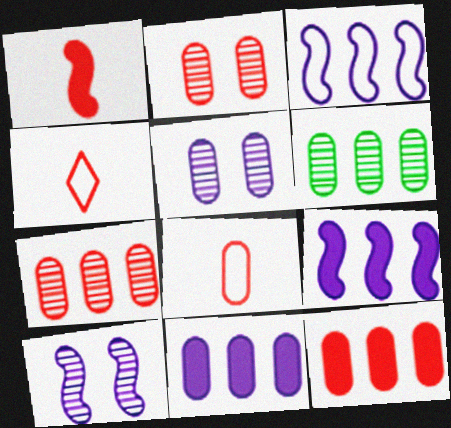[[2, 8, 12]]